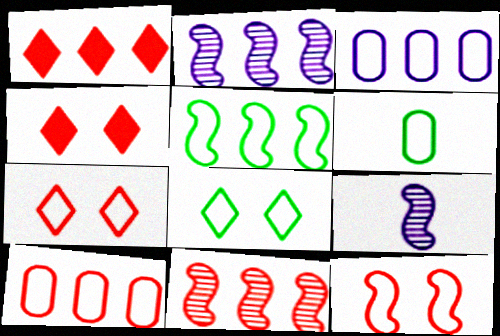[[1, 10, 11], 
[2, 4, 6], 
[5, 6, 8]]